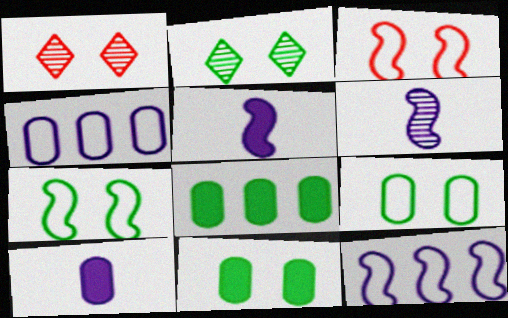[[2, 7, 11]]